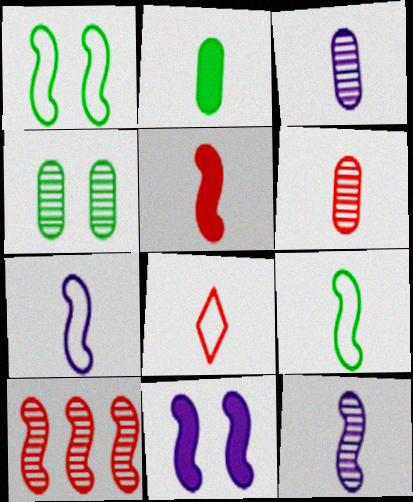[[2, 8, 12], 
[5, 6, 8], 
[5, 9, 12], 
[9, 10, 11]]